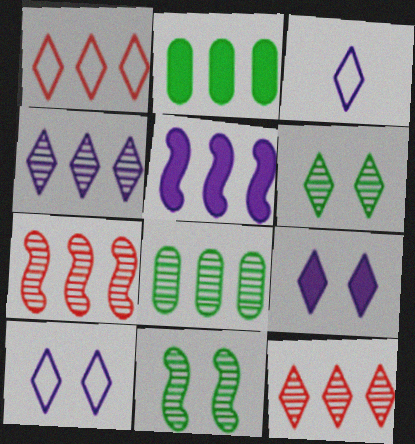[[1, 5, 8], 
[3, 4, 9], 
[4, 7, 8]]